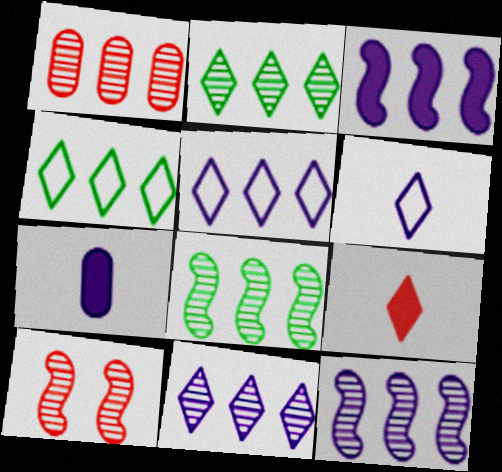[[1, 2, 12], 
[1, 3, 4], 
[1, 8, 11], 
[4, 7, 10]]